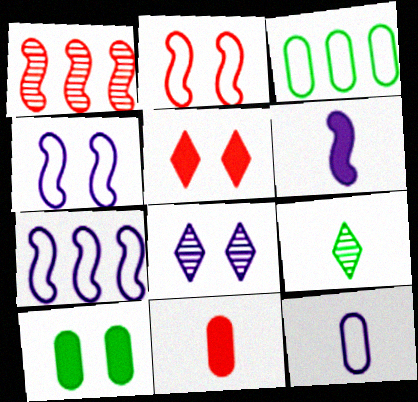[[2, 8, 10]]